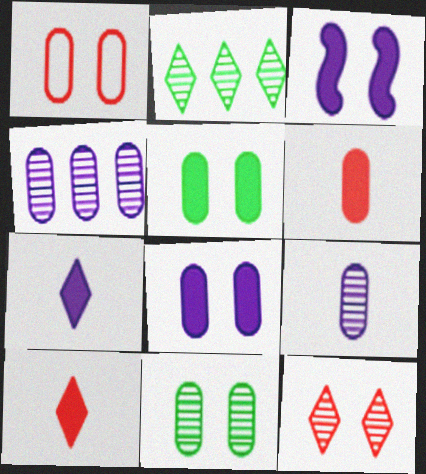[[1, 8, 11]]